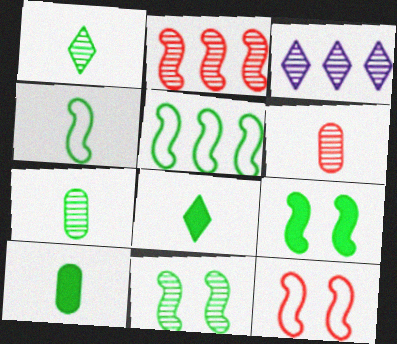[[1, 4, 10], 
[3, 6, 11], 
[3, 10, 12], 
[4, 7, 8]]